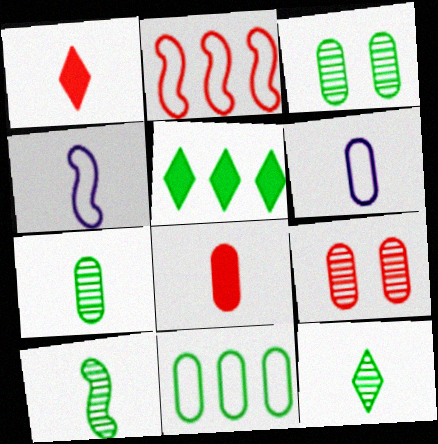[[1, 2, 9], 
[1, 4, 7], 
[1, 6, 10], 
[4, 5, 9], 
[4, 8, 12], 
[6, 7, 8], 
[7, 10, 12]]